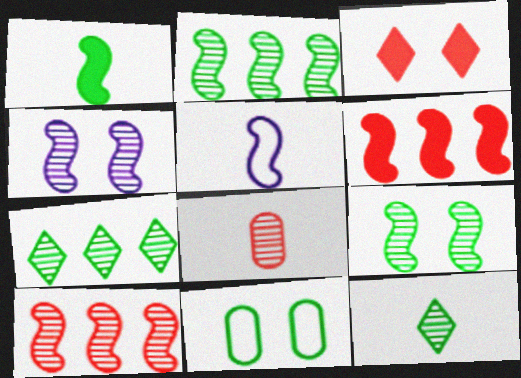[[1, 7, 11], 
[3, 4, 11], 
[4, 7, 8], 
[5, 6, 9]]